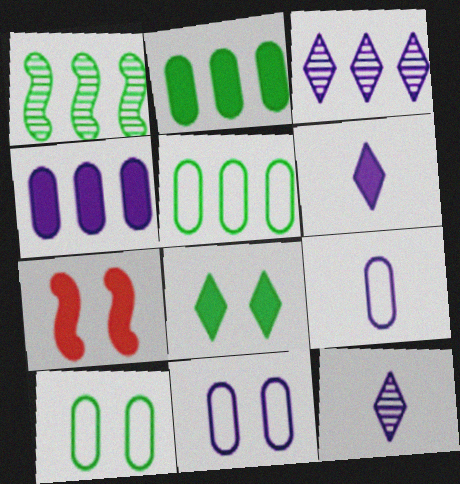[[2, 6, 7], 
[5, 7, 12]]